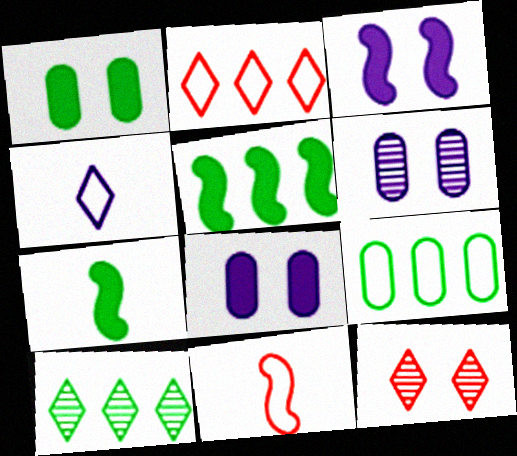[[2, 6, 7], 
[5, 9, 10], 
[8, 10, 11]]